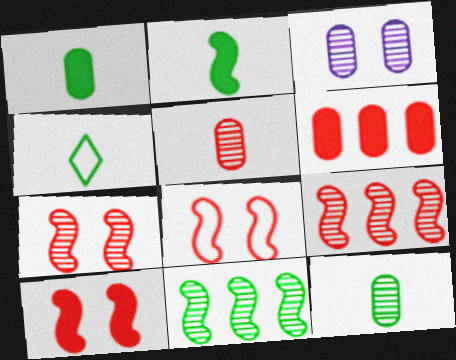[[2, 4, 12], 
[7, 8, 10]]